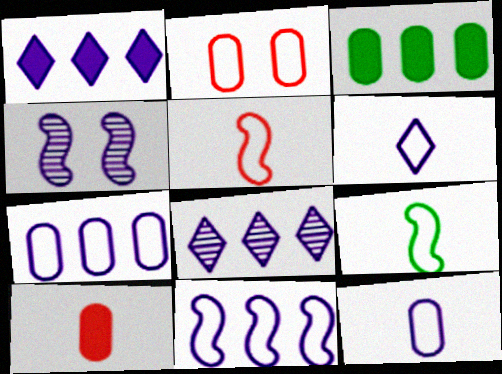[[1, 4, 12]]